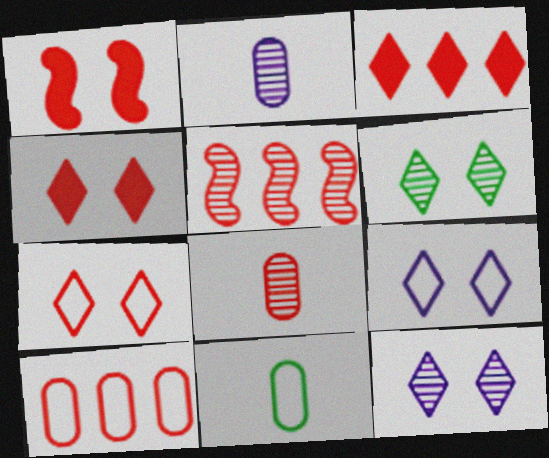[[2, 5, 6], 
[3, 5, 10], 
[4, 6, 9]]